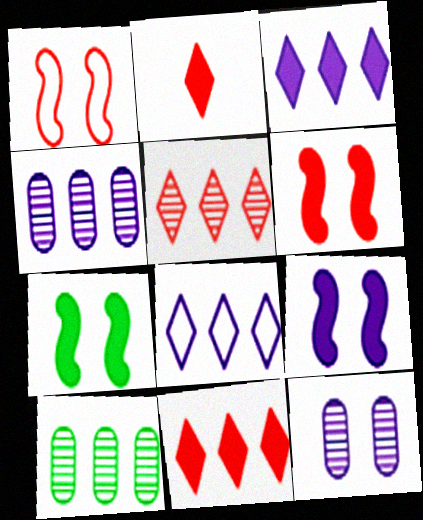[[6, 7, 9]]